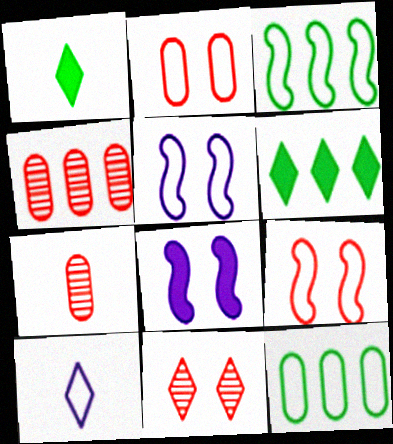[[1, 4, 5], 
[2, 3, 10], 
[5, 6, 7], 
[6, 10, 11], 
[9, 10, 12]]